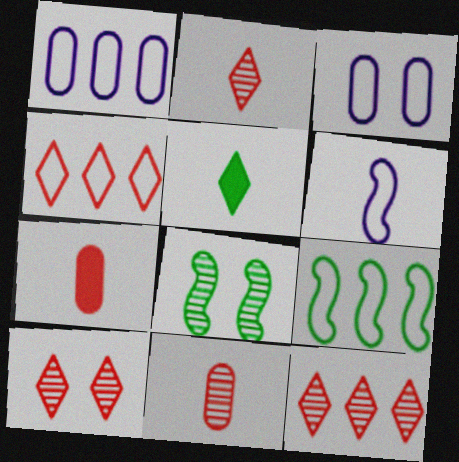[[1, 4, 9], 
[2, 10, 12], 
[5, 6, 11]]